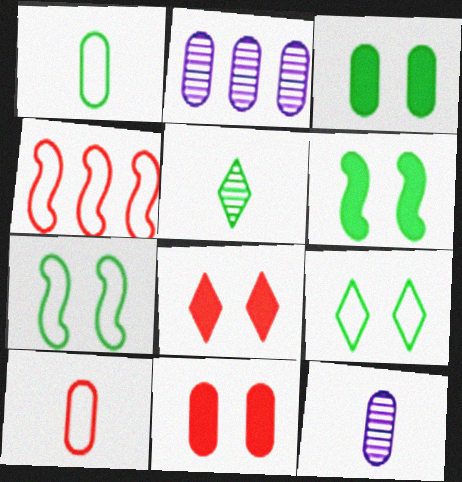[[1, 2, 11], 
[2, 3, 10]]